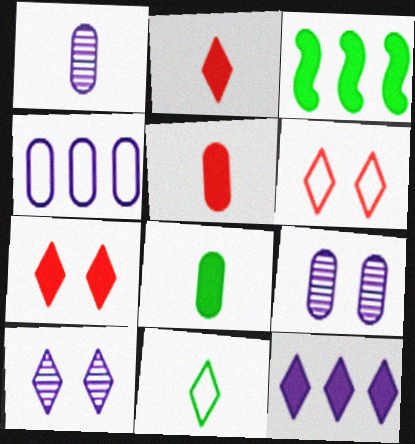[[1, 3, 6]]